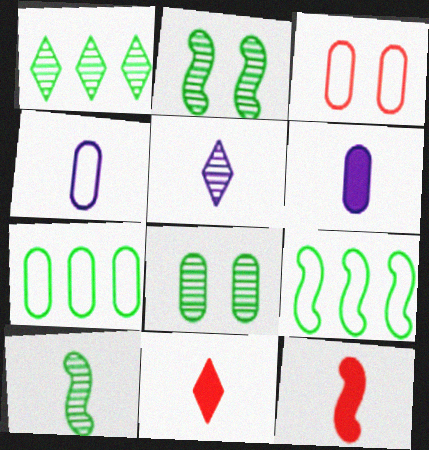[[1, 8, 10], 
[3, 4, 7], 
[4, 10, 11]]